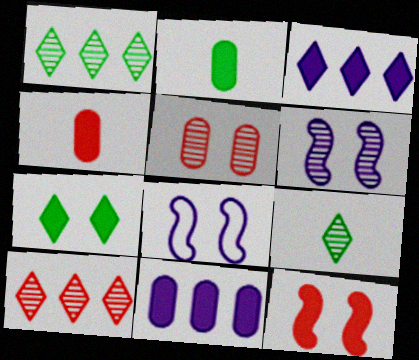[[1, 4, 8], 
[2, 3, 12], 
[2, 8, 10], 
[5, 7, 8]]